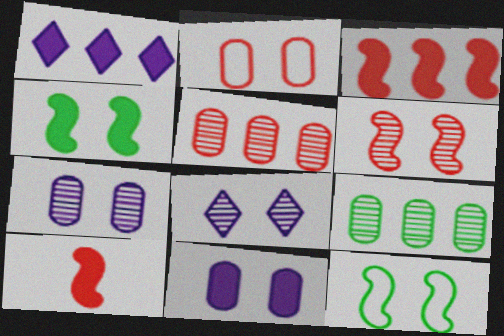[[2, 4, 8]]